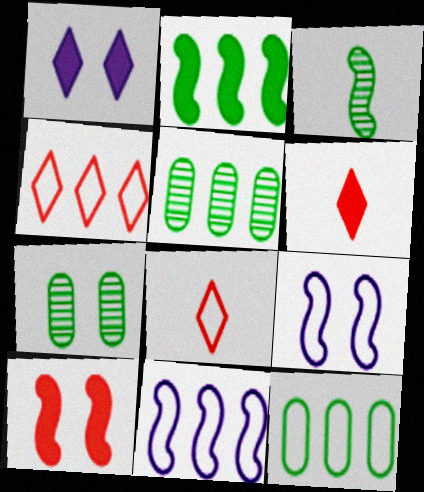[[3, 10, 11], 
[4, 11, 12], 
[5, 6, 9], 
[6, 7, 11], 
[8, 9, 12]]